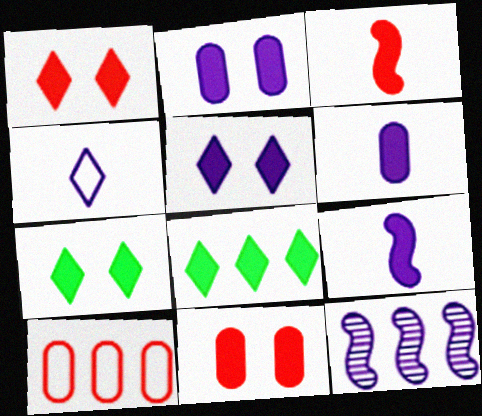[[1, 5, 7], 
[2, 3, 8], 
[2, 4, 12], 
[8, 9, 11], 
[8, 10, 12]]